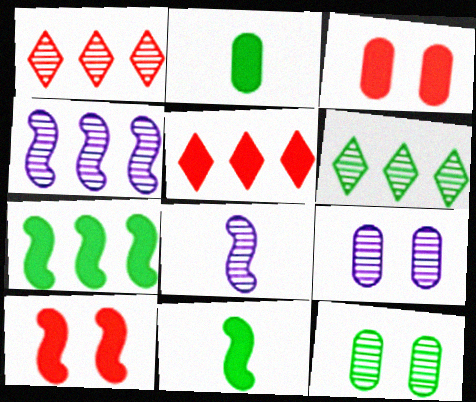[[1, 8, 12]]